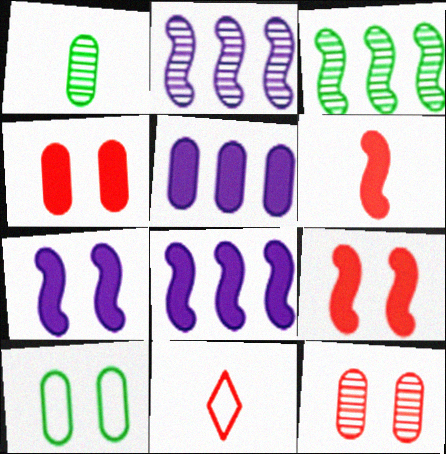[]